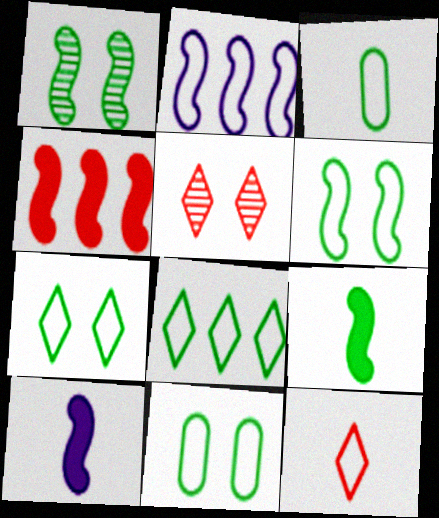[[2, 11, 12], 
[3, 6, 8], 
[6, 7, 11]]